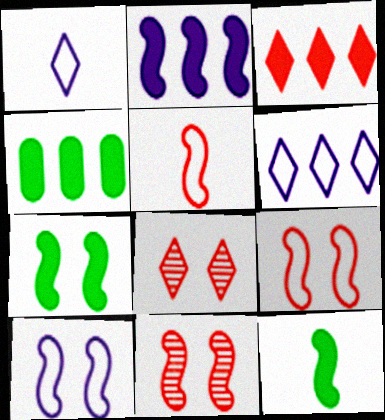[[1, 4, 11], 
[2, 3, 4], 
[7, 10, 11]]